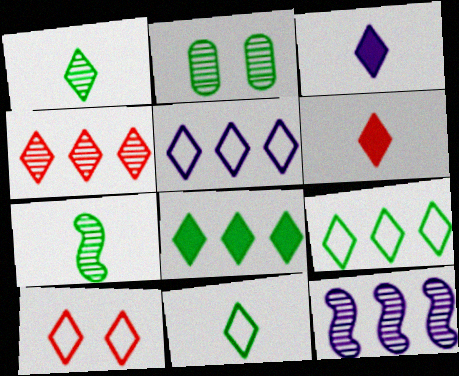[[4, 5, 8], 
[4, 6, 10], 
[5, 10, 11]]